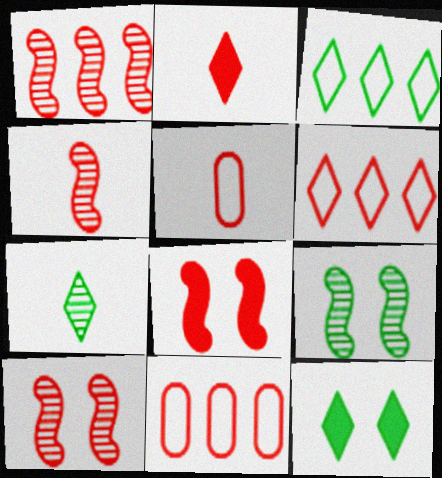[[1, 4, 10], 
[2, 4, 5], 
[2, 10, 11], 
[3, 7, 12]]